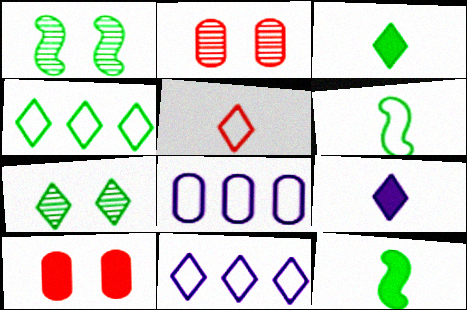[[2, 11, 12], 
[3, 4, 7]]